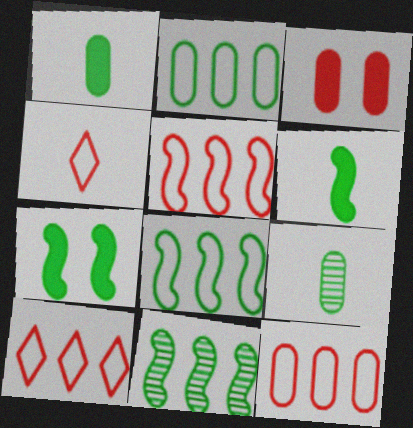[[5, 10, 12]]